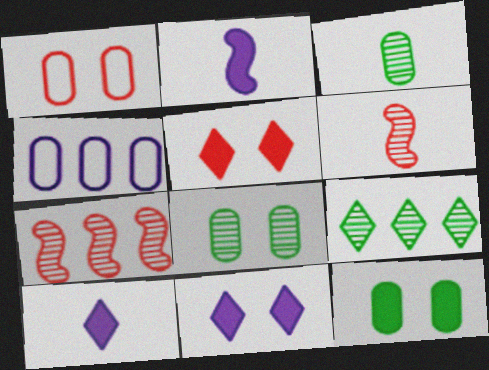[[1, 2, 9]]